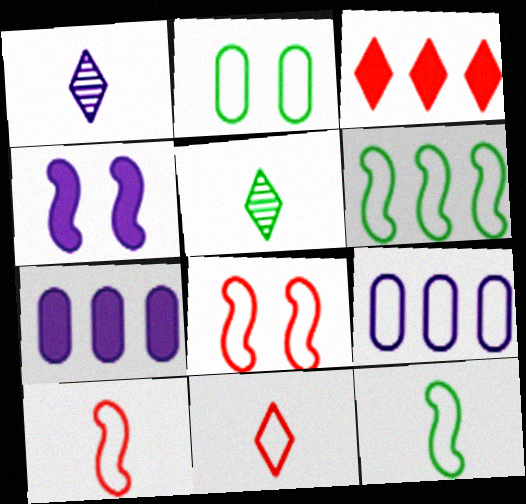[[1, 4, 9], 
[5, 7, 8]]